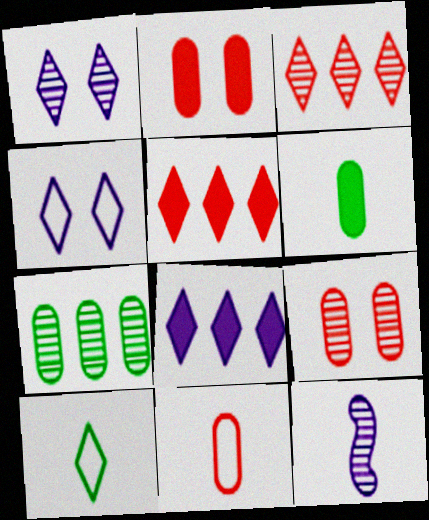[[1, 5, 10]]